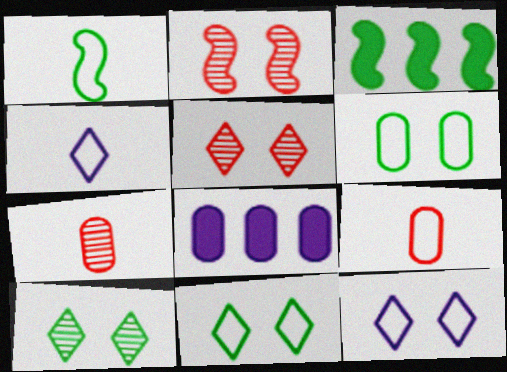[[1, 4, 9], 
[1, 5, 8], 
[3, 7, 12], 
[6, 7, 8]]